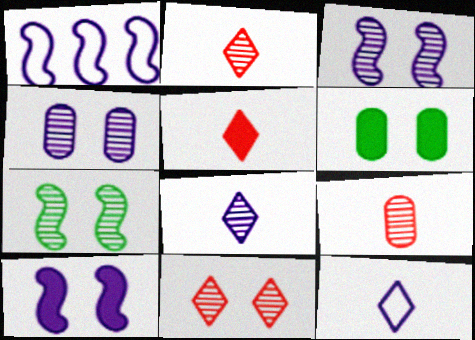[[1, 2, 6], 
[4, 7, 11]]